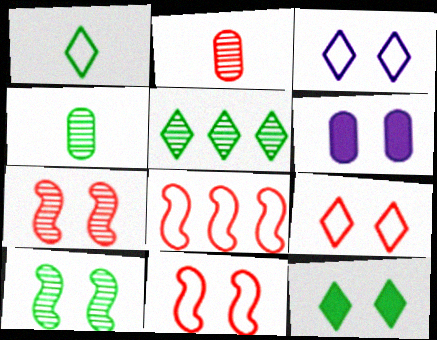[[1, 5, 12], 
[4, 5, 10], 
[6, 9, 10]]